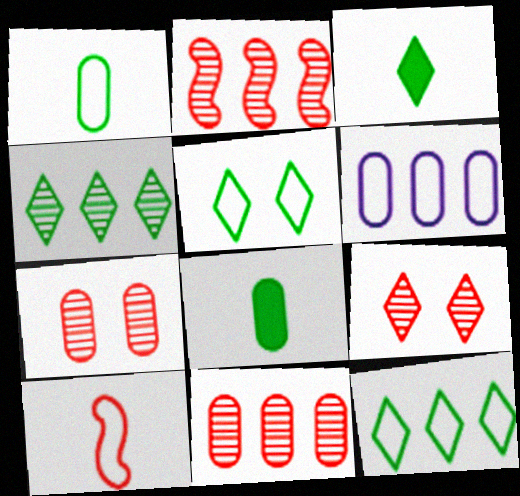[[3, 4, 5], 
[5, 6, 10], 
[6, 7, 8]]